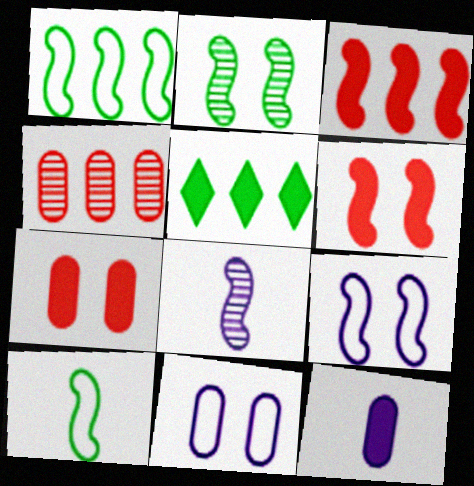[[1, 6, 8], 
[2, 6, 9], 
[5, 6, 12]]